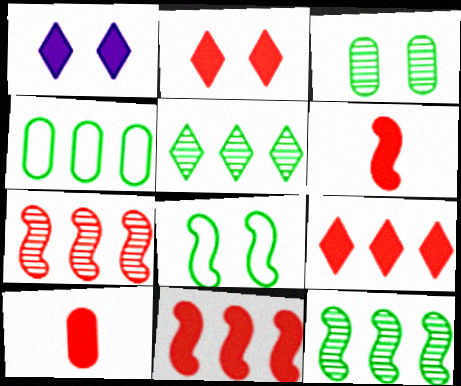[[2, 10, 11]]